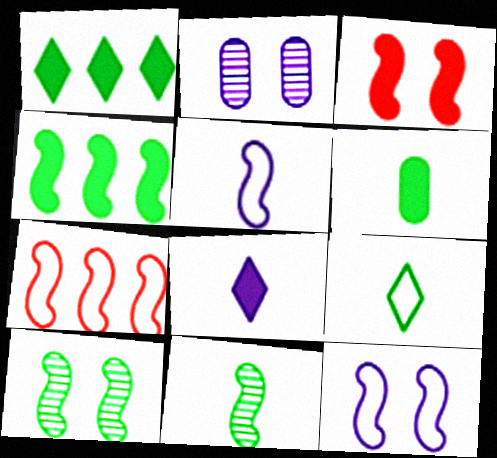[[3, 10, 12], 
[6, 9, 11]]